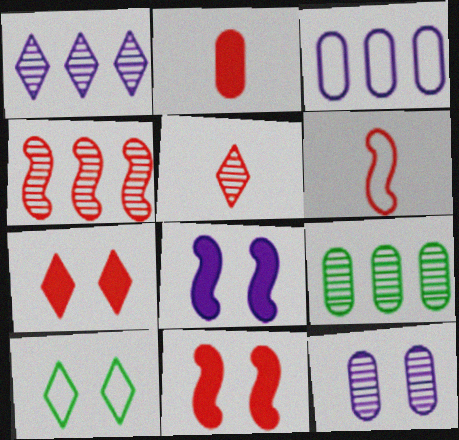[[1, 4, 9], 
[2, 5, 6], 
[3, 6, 10], 
[4, 6, 11], 
[10, 11, 12]]